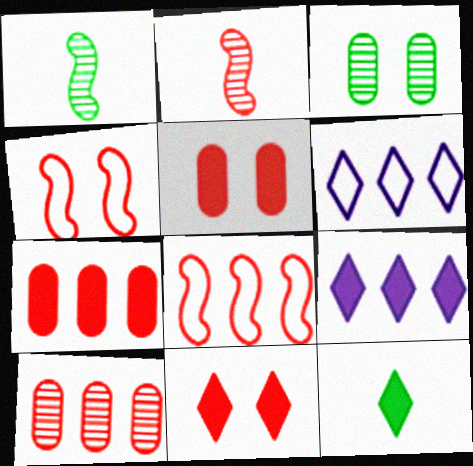[[1, 5, 6], 
[9, 11, 12]]